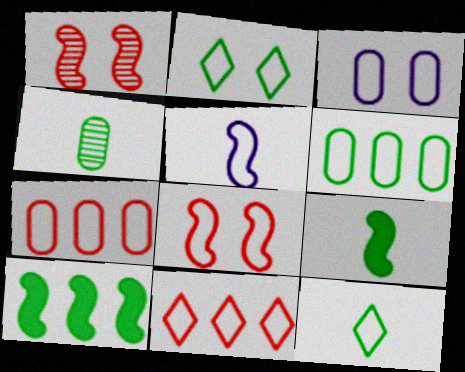[[1, 5, 10], 
[2, 3, 8], 
[2, 4, 10], 
[2, 5, 7], 
[4, 9, 12]]